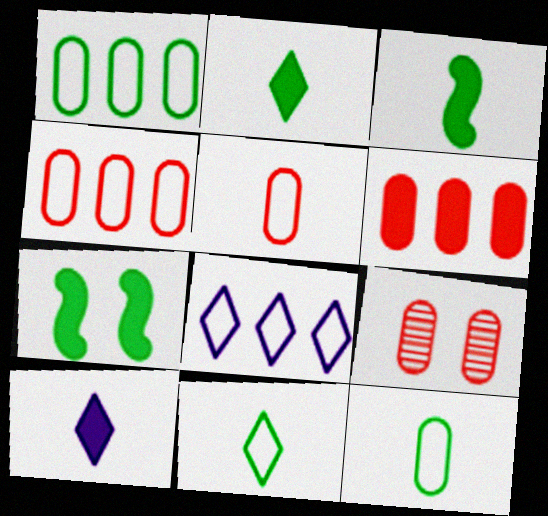[[3, 8, 9], 
[5, 6, 9], 
[6, 7, 10]]